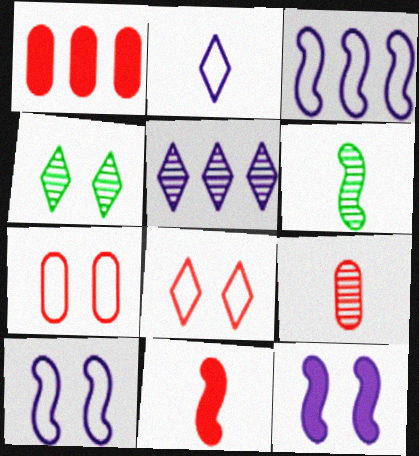[[1, 7, 9], 
[4, 7, 12]]